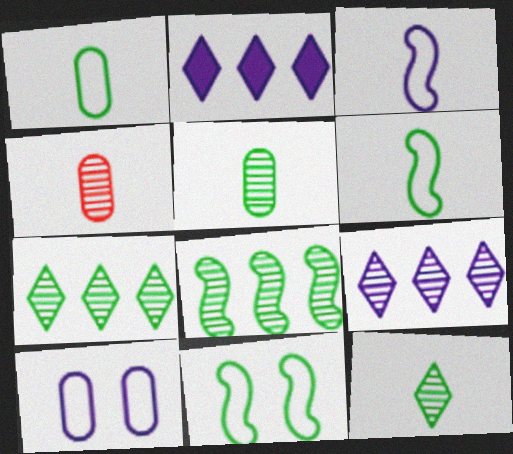[[2, 4, 11]]